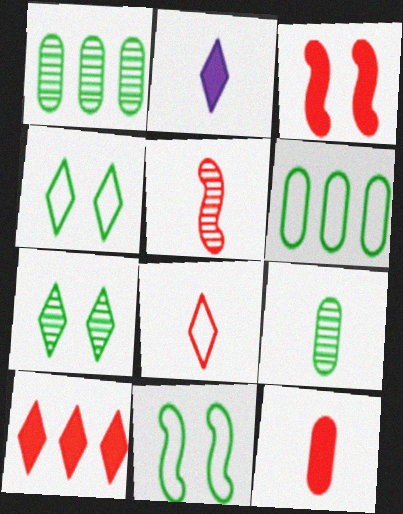[[3, 10, 12], 
[5, 8, 12]]